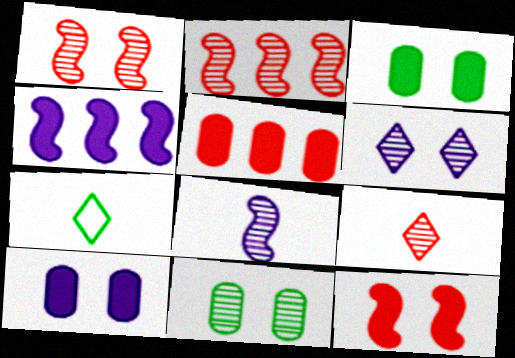[[1, 6, 11], 
[2, 7, 10]]